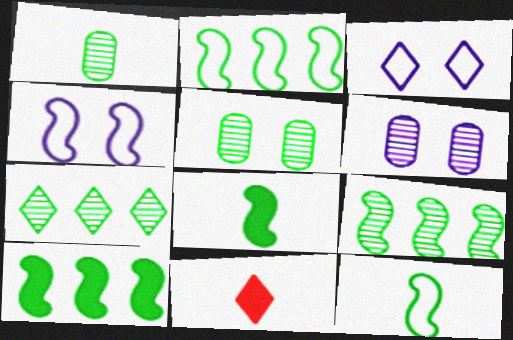[[2, 6, 11], 
[2, 9, 10], 
[3, 7, 11]]